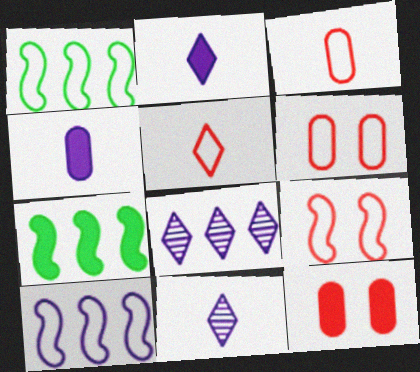[[1, 11, 12], 
[2, 7, 12], 
[6, 7, 11]]